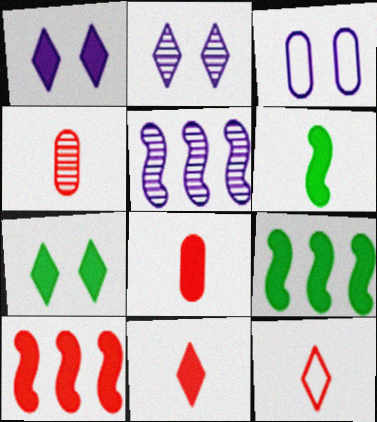[[1, 8, 9]]